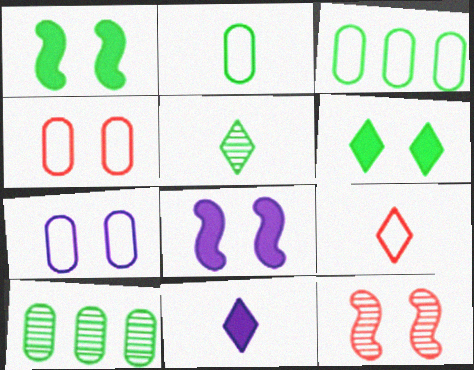[[1, 3, 5], 
[3, 11, 12], 
[5, 9, 11], 
[6, 7, 12], 
[8, 9, 10]]